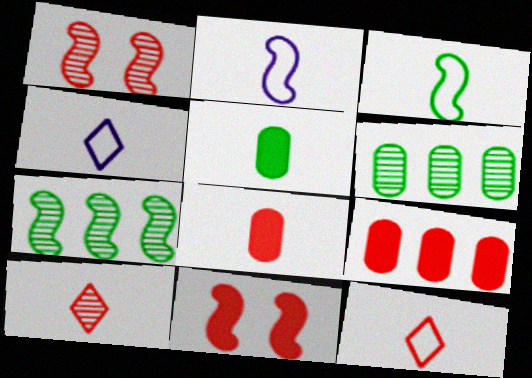[[1, 9, 12], 
[2, 5, 10], 
[2, 7, 11], 
[4, 6, 11]]